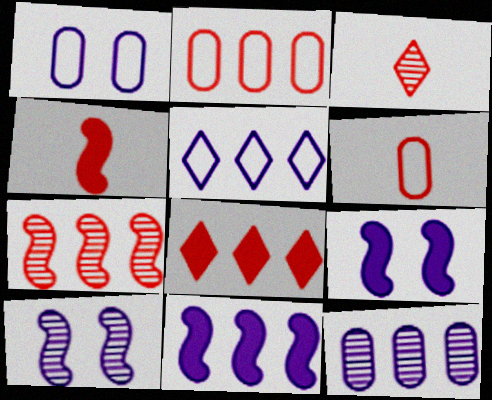[[2, 7, 8], 
[3, 4, 6], 
[5, 11, 12]]